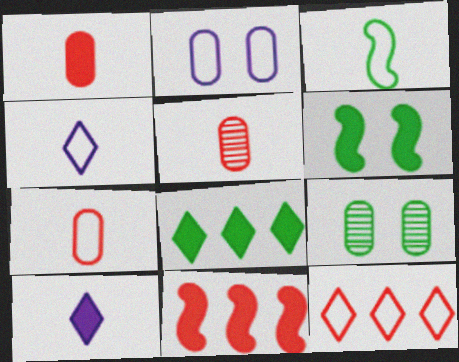[[1, 5, 7], 
[2, 3, 12], 
[3, 4, 7], 
[3, 5, 10], 
[3, 8, 9], 
[4, 9, 11]]